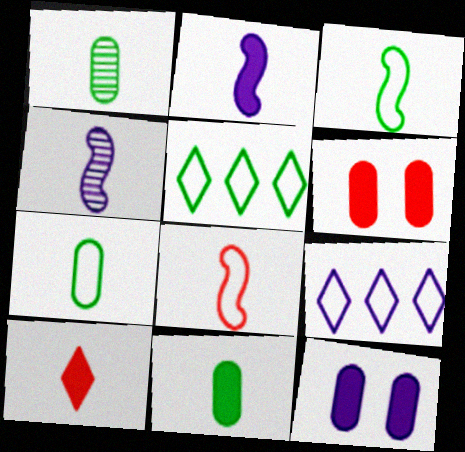[[1, 7, 11], 
[2, 10, 11], 
[4, 5, 6], 
[4, 7, 10], 
[4, 9, 12]]